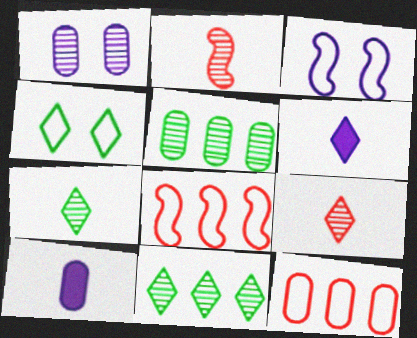[[1, 2, 11]]